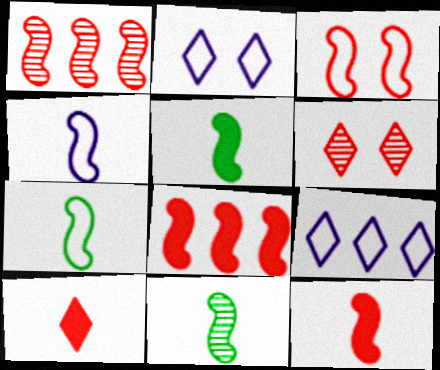[[1, 3, 12], 
[4, 11, 12], 
[5, 7, 11]]